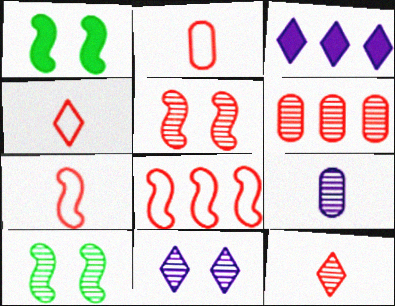[[2, 3, 10], 
[2, 4, 7], 
[5, 6, 12]]